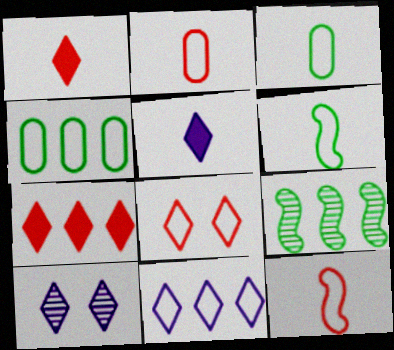[[5, 10, 11]]